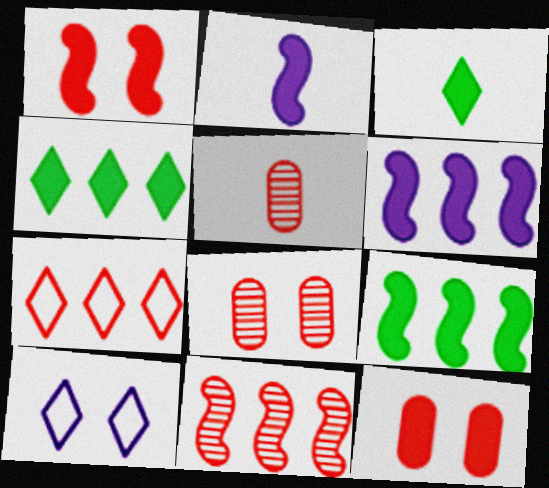[[1, 2, 9], 
[1, 5, 7], 
[2, 4, 12], 
[3, 6, 12], 
[5, 9, 10]]